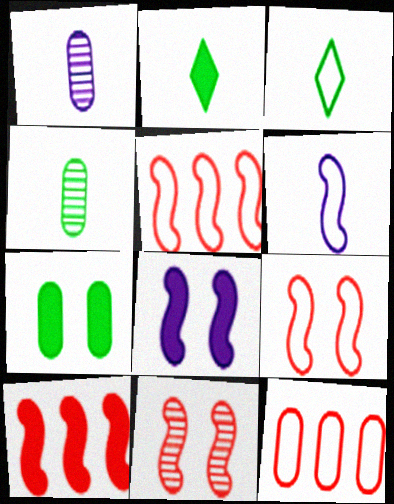[[1, 7, 12]]